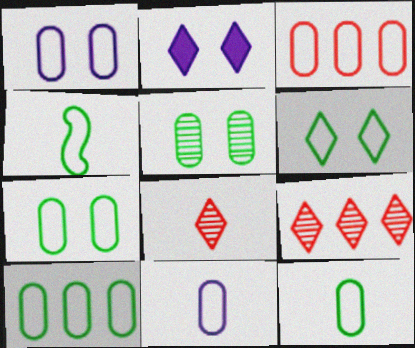[[1, 3, 12], 
[3, 7, 11], 
[4, 6, 10], 
[7, 10, 12]]